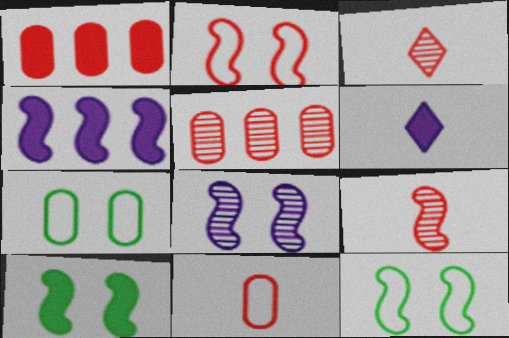[[1, 2, 3], 
[1, 6, 10], 
[2, 8, 10], 
[3, 4, 7], 
[4, 9, 12], 
[5, 6, 12]]